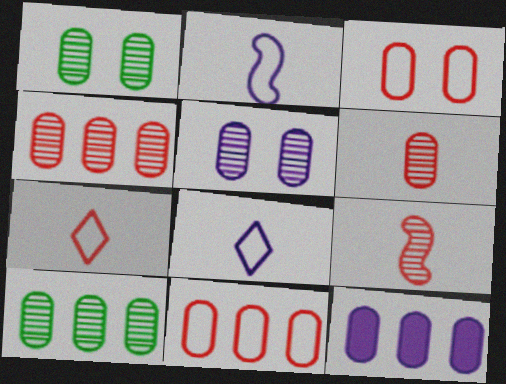[[5, 6, 10], 
[10, 11, 12]]